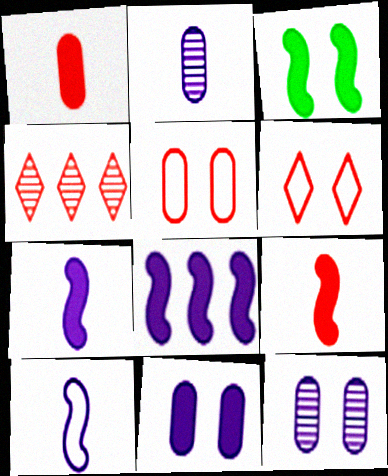[[3, 6, 12], 
[3, 8, 9], 
[4, 5, 9]]